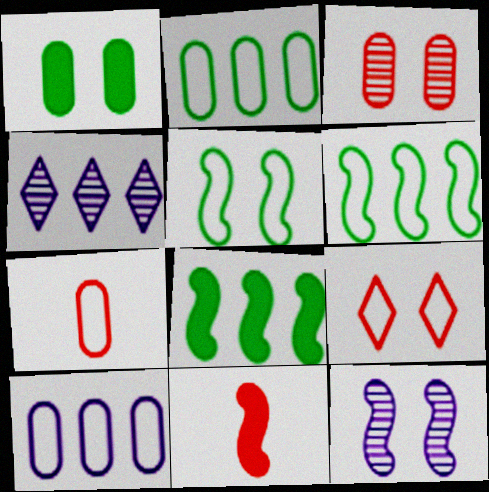[[1, 9, 12], 
[6, 11, 12]]